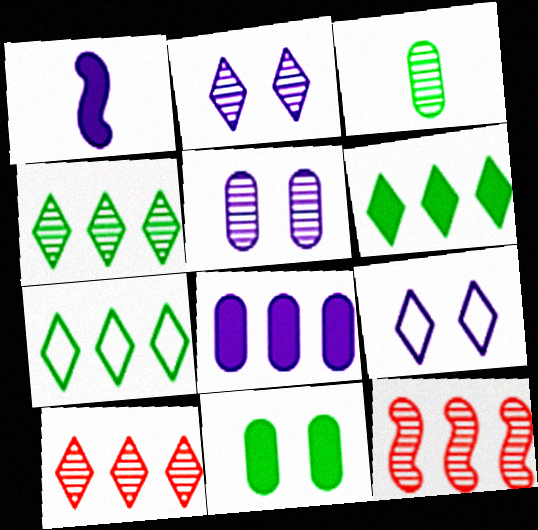[[2, 3, 12], 
[4, 6, 7], 
[7, 8, 12]]